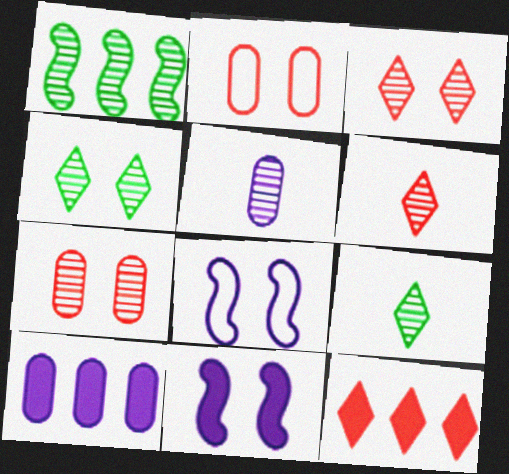[[1, 3, 5], 
[2, 4, 11]]